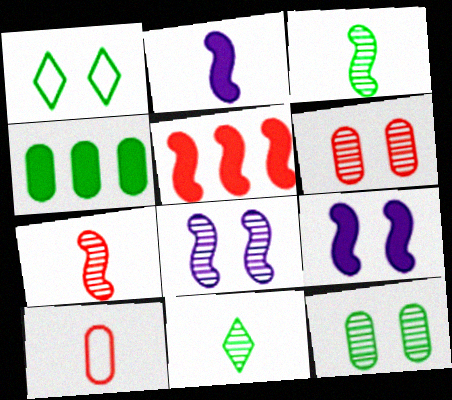[[1, 3, 4], 
[1, 6, 9], 
[2, 10, 11]]